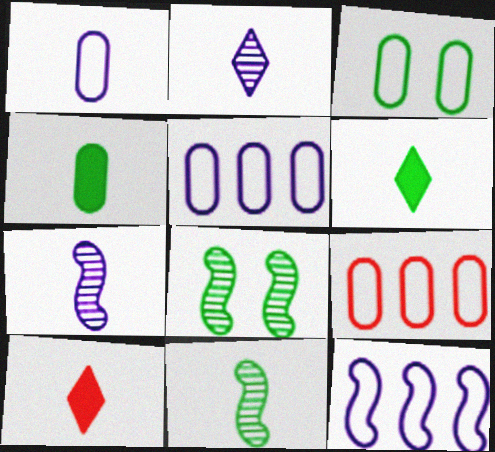[[1, 3, 9], 
[1, 10, 11], 
[5, 8, 10]]